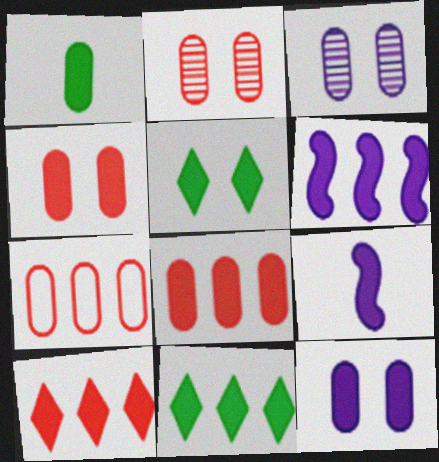[[1, 3, 7], 
[1, 8, 12], 
[4, 9, 11], 
[5, 8, 9], 
[6, 8, 11]]